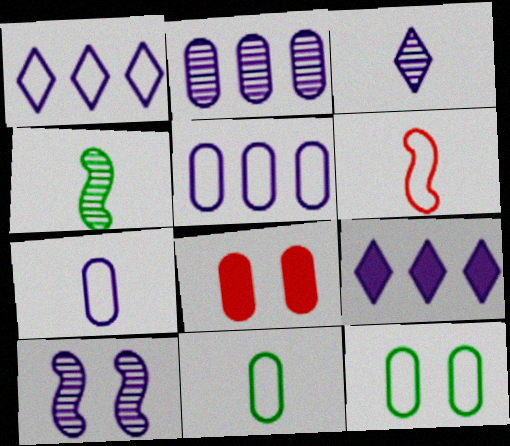[[1, 4, 8], 
[1, 6, 12], 
[2, 3, 10], 
[2, 8, 11], 
[7, 9, 10]]